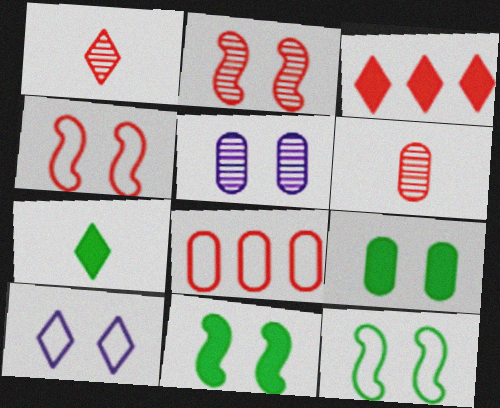[[2, 9, 10], 
[3, 4, 6]]